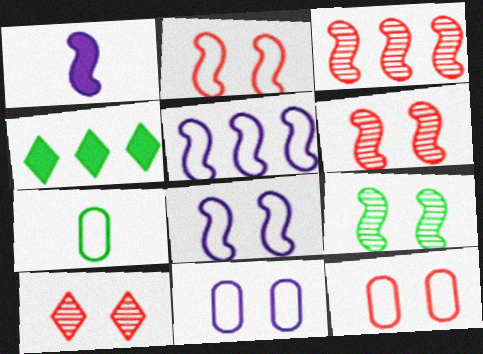[[4, 7, 9]]